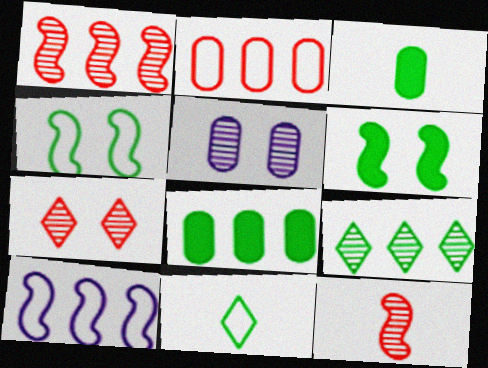[[2, 3, 5], 
[3, 4, 9], 
[3, 7, 10], 
[5, 9, 12], 
[6, 10, 12]]